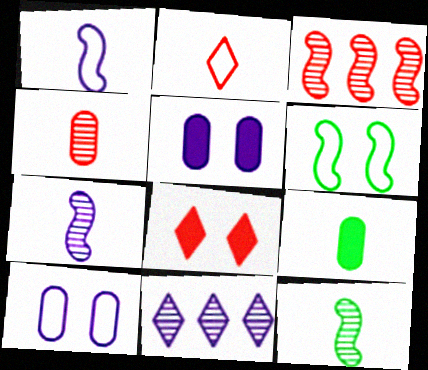[[1, 5, 11], 
[2, 7, 9]]